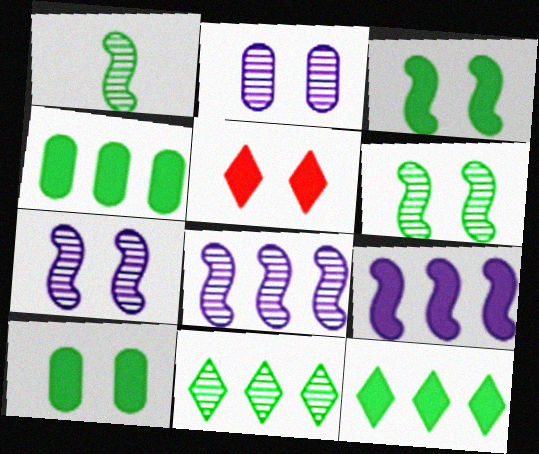[]